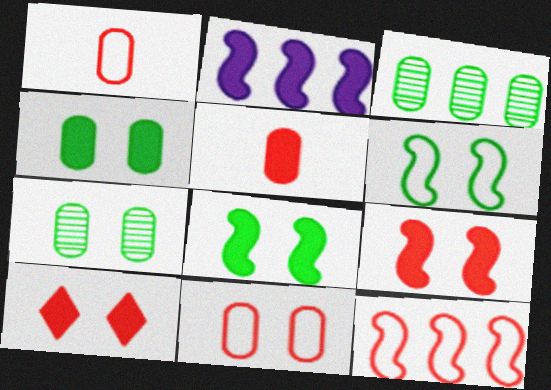[]